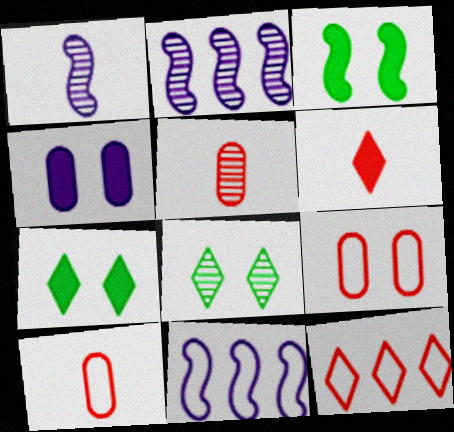[[2, 5, 8], 
[2, 7, 10], 
[5, 7, 11]]